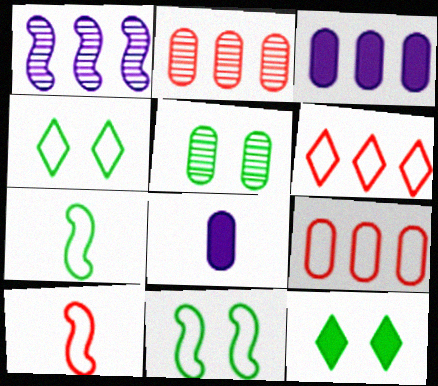[[5, 8, 9], 
[5, 11, 12]]